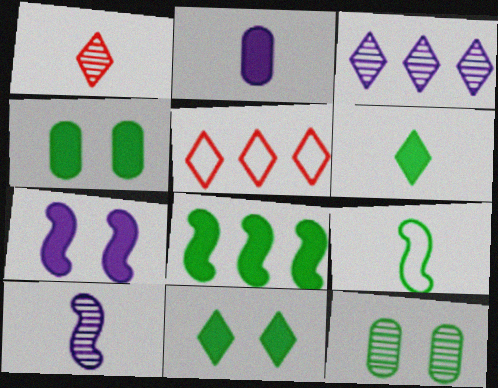[[1, 2, 9], 
[4, 5, 10], 
[4, 6, 8]]